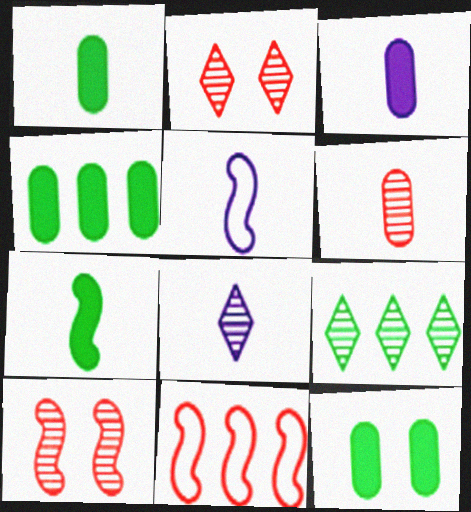[[1, 4, 12], 
[2, 4, 5], 
[2, 8, 9], 
[3, 5, 8], 
[8, 11, 12]]